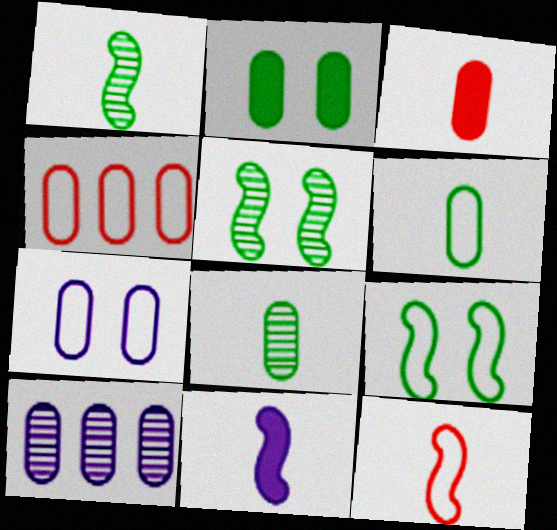[[1, 11, 12], 
[4, 6, 7]]